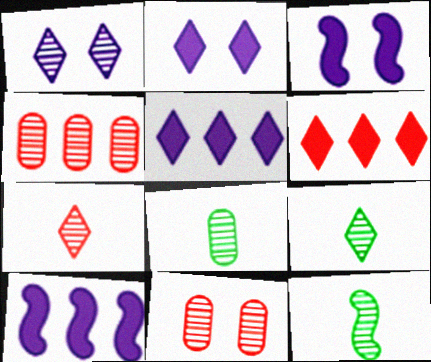[[1, 4, 12], 
[8, 9, 12]]